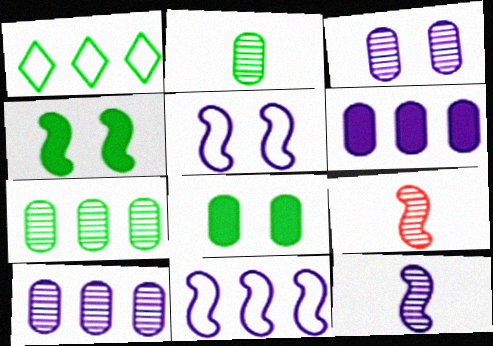[[1, 2, 4], 
[4, 9, 11]]